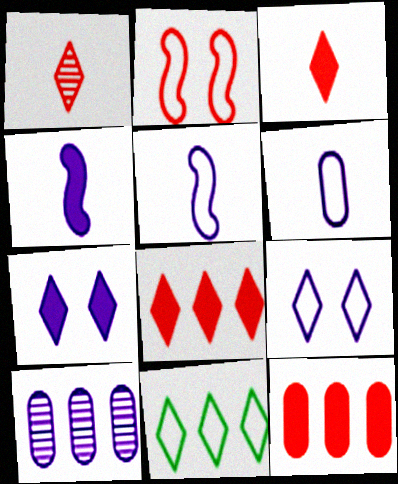[[1, 2, 12], 
[1, 7, 11], 
[2, 6, 11], 
[4, 9, 10], 
[5, 7, 10]]